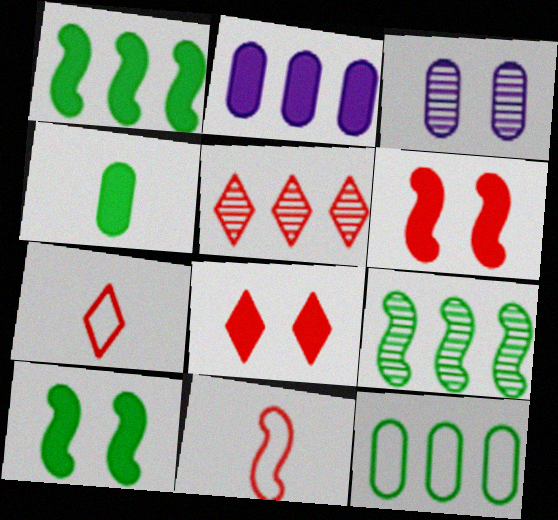[[1, 3, 7], 
[5, 7, 8]]